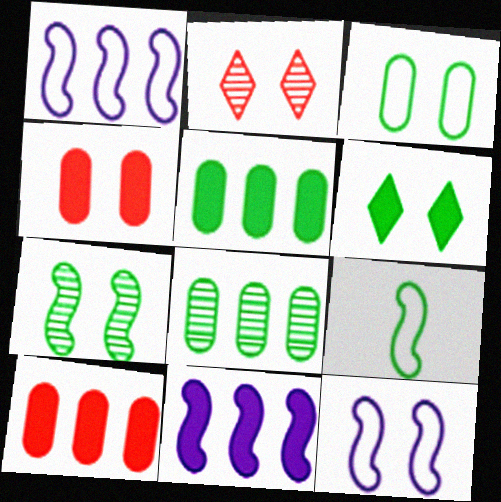[[3, 6, 7], 
[6, 8, 9]]